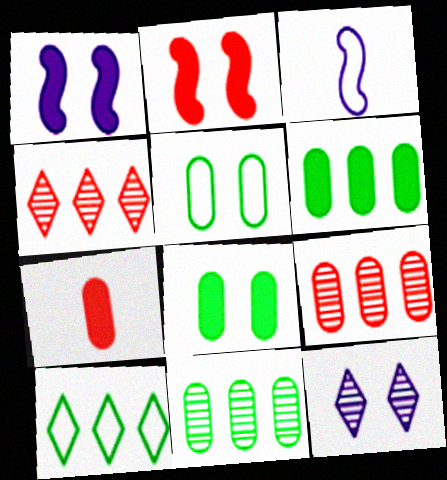[[2, 5, 12], 
[3, 4, 8]]